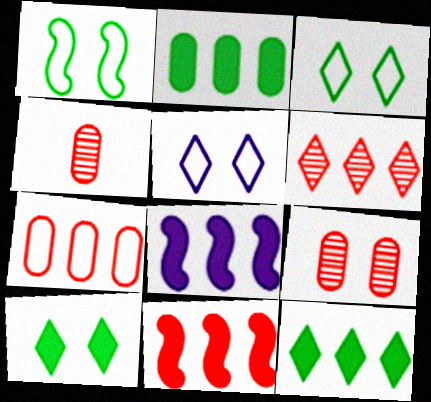[[3, 4, 8], 
[6, 7, 11]]